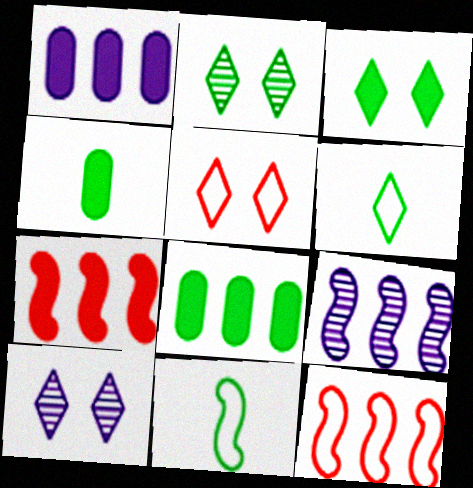[[2, 8, 11], 
[3, 5, 10], 
[4, 5, 9], 
[4, 10, 12]]